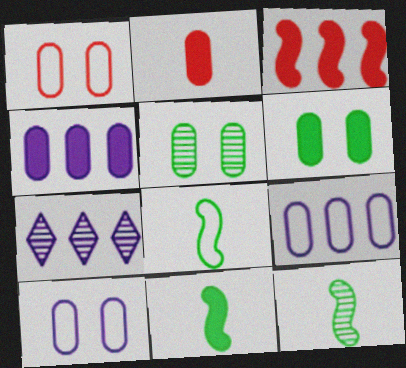[[1, 7, 11], 
[2, 4, 6], 
[2, 5, 9], 
[8, 11, 12]]